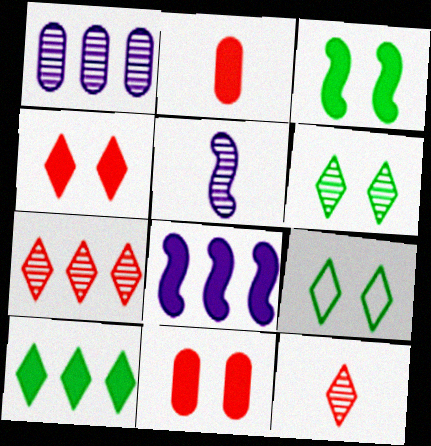[]